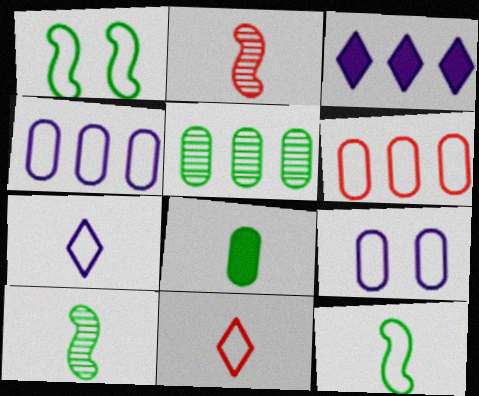[[1, 4, 11], 
[1, 6, 7], 
[2, 7, 8]]